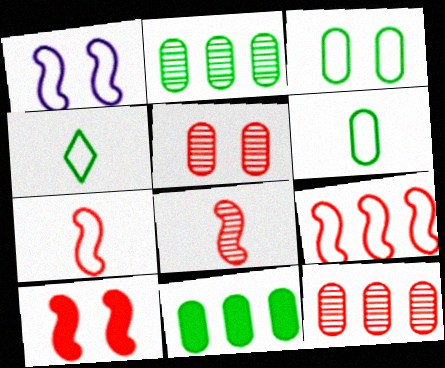[[8, 9, 10]]